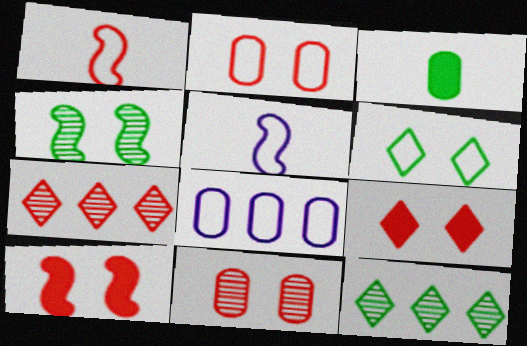[[1, 6, 8], 
[3, 8, 11]]